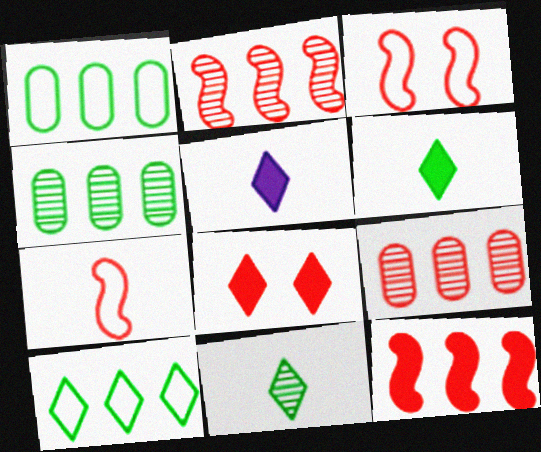[[3, 4, 5], 
[7, 8, 9]]